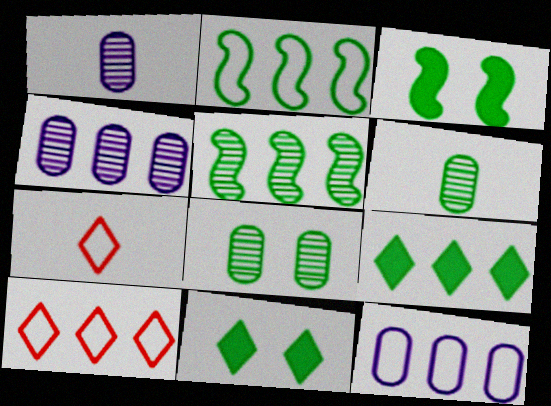[[1, 3, 10], 
[2, 6, 11], 
[2, 10, 12], 
[3, 4, 7]]